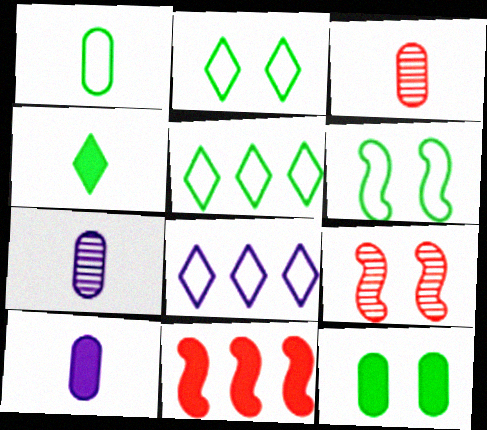[[1, 3, 10], 
[1, 5, 6], 
[2, 7, 11], 
[5, 9, 10]]